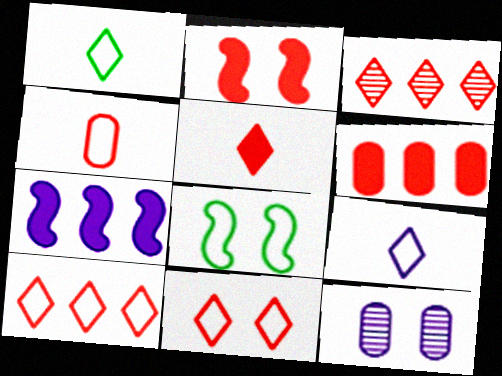[[2, 3, 4], 
[2, 5, 6], 
[3, 5, 11], 
[7, 9, 12]]